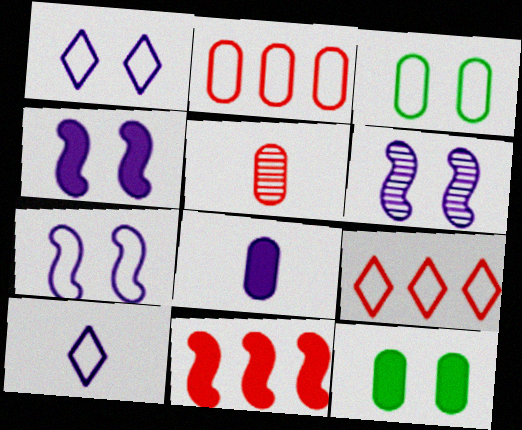[[4, 6, 7]]